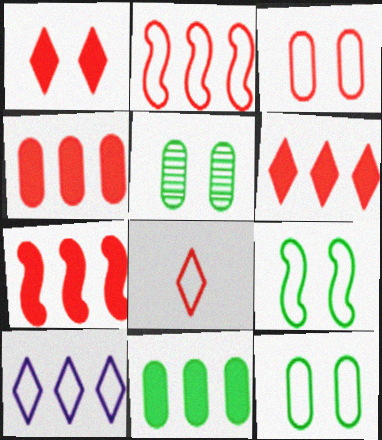[[2, 3, 8], 
[4, 6, 7]]